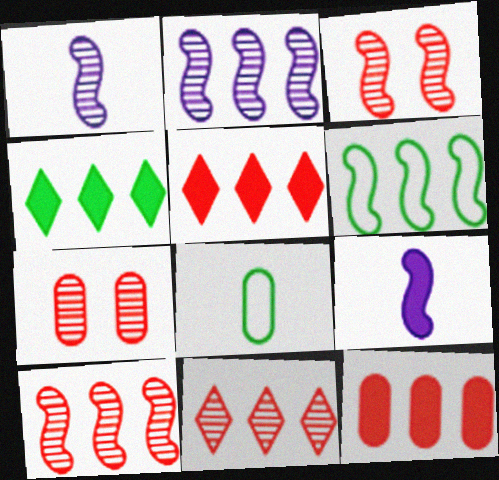[[3, 6, 9]]